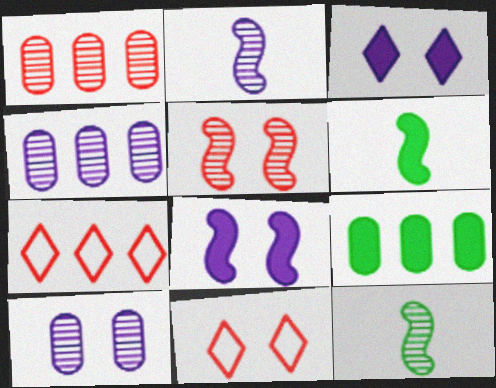[[2, 9, 11], 
[4, 6, 11], 
[6, 7, 10]]